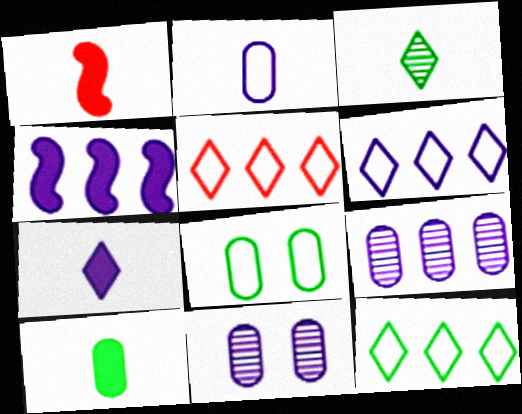[[1, 2, 3], 
[1, 7, 10], 
[1, 11, 12], 
[4, 6, 9], 
[5, 6, 12]]